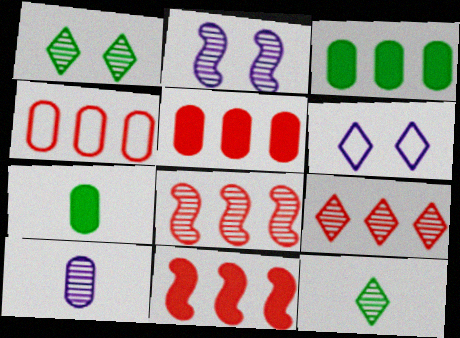[[1, 8, 10], 
[4, 9, 11], 
[6, 7, 8]]